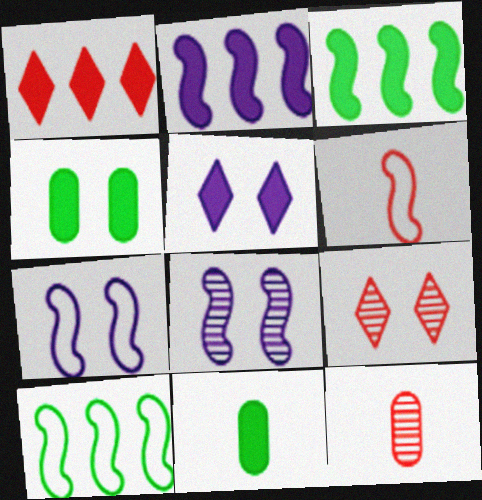[[3, 6, 8], 
[4, 7, 9], 
[5, 10, 12], 
[6, 7, 10]]